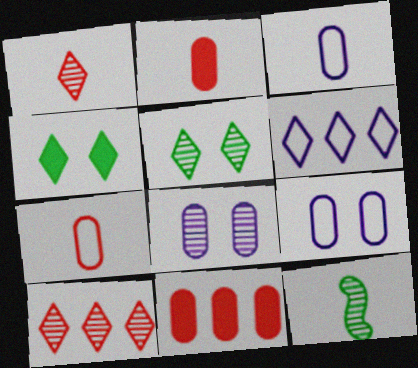[[1, 4, 6], 
[8, 10, 12]]